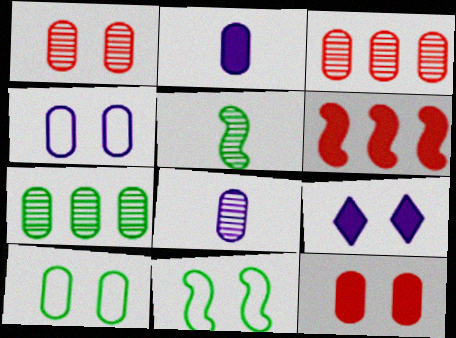[[1, 7, 8], 
[1, 9, 11], 
[2, 3, 10]]